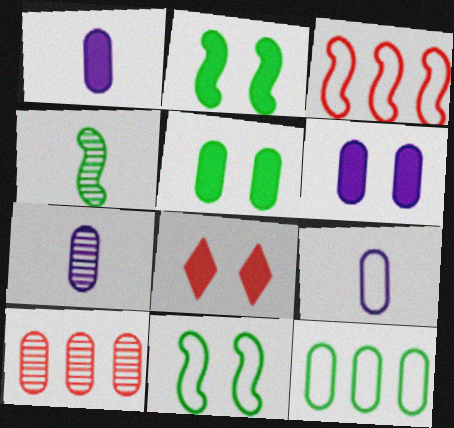[[1, 7, 9], 
[2, 6, 8], 
[5, 9, 10]]